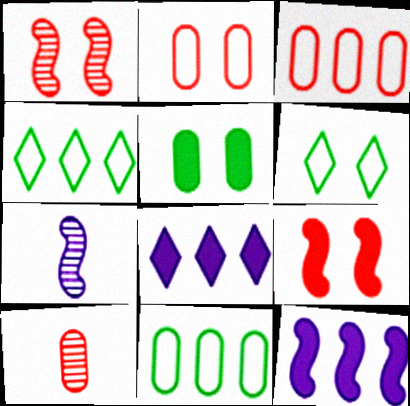[[6, 10, 12]]